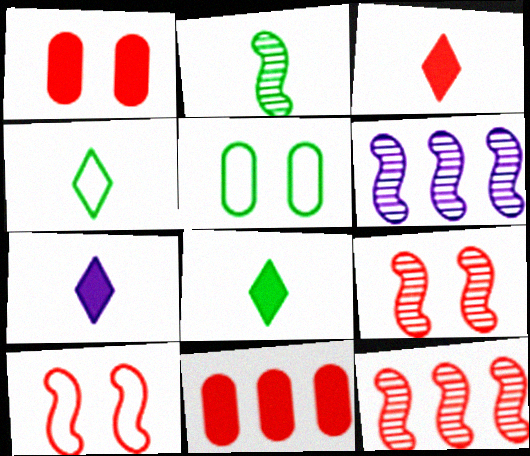[[1, 4, 6], 
[2, 6, 9], 
[3, 5, 6], 
[3, 7, 8], 
[5, 7, 12]]